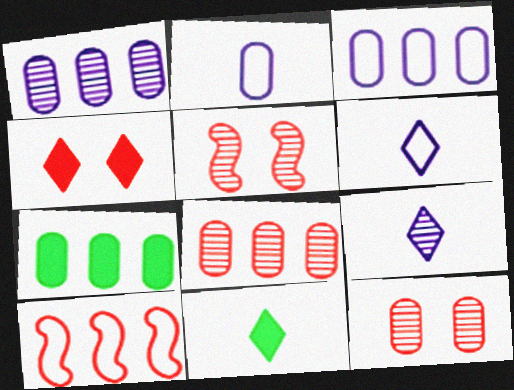[[2, 7, 12], 
[3, 5, 11], 
[3, 7, 8], 
[5, 6, 7]]